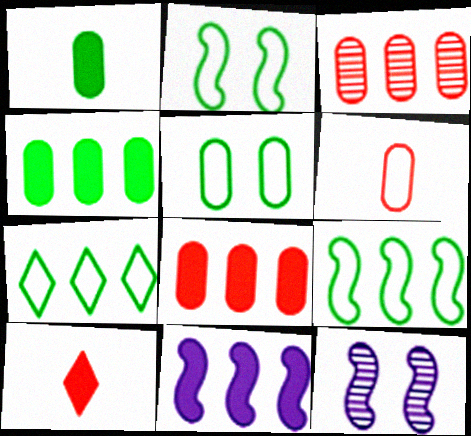[[3, 7, 11]]